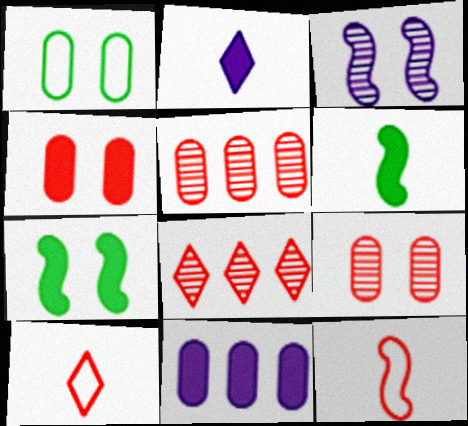[[4, 8, 12]]